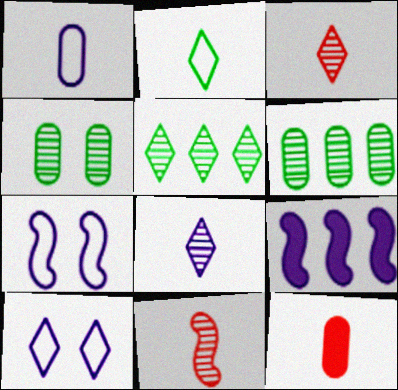[[5, 7, 12]]